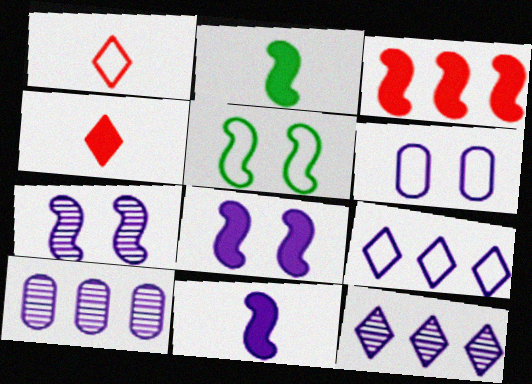[[2, 3, 8], 
[4, 5, 10], 
[6, 11, 12]]